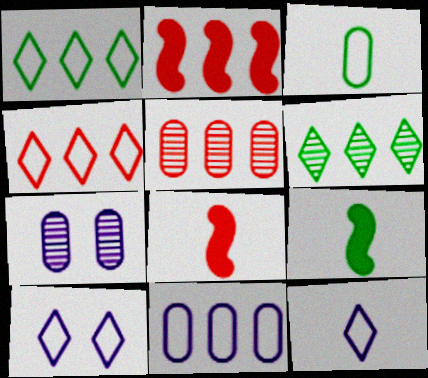[[1, 7, 8], 
[2, 4, 5], 
[2, 6, 11], 
[4, 7, 9], 
[5, 9, 10]]